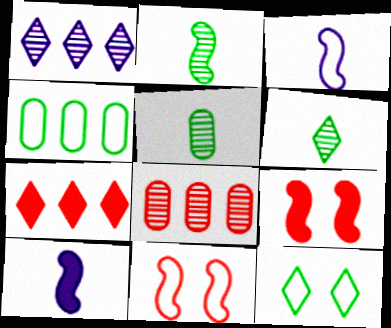[[2, 5, 6], 
[8, 10, 12]]